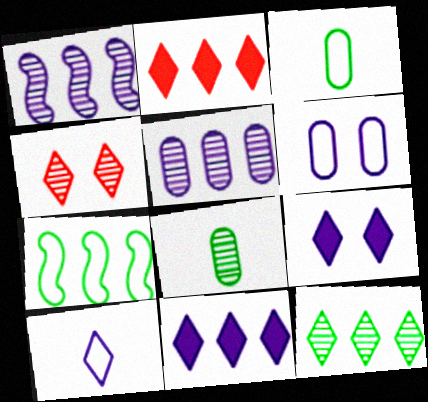[[1, 4, 8], 
[2, 5, 7]]